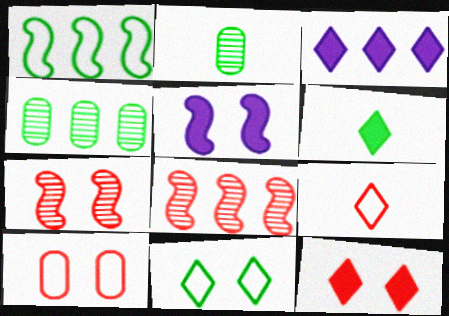[[3, 6, 12], 
[4, 5, 9], 
[7, 10, 12]]